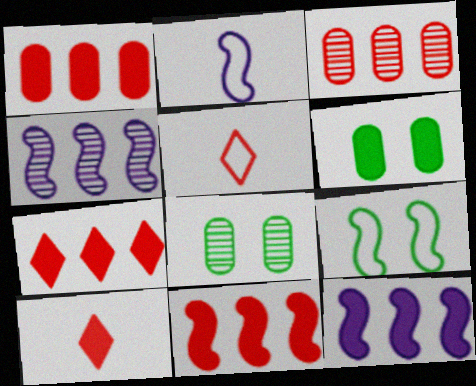[[1, 7, 11], 
[2, 7, 8], 
[4, 5, 6], 
[5, 8, 12], 
[6, 10, 12]]